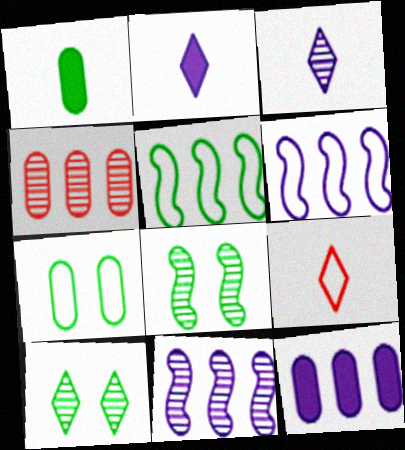[[1, 5, 10], 
[3, 4, 8], 
[6, 7, 9], 
[8, 9, 12]]